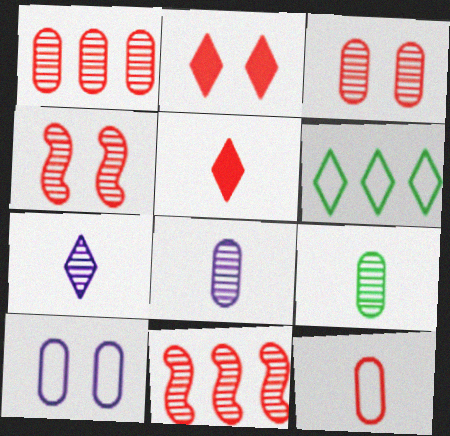[[2, 6, 7], 
[2, 11, 12]]